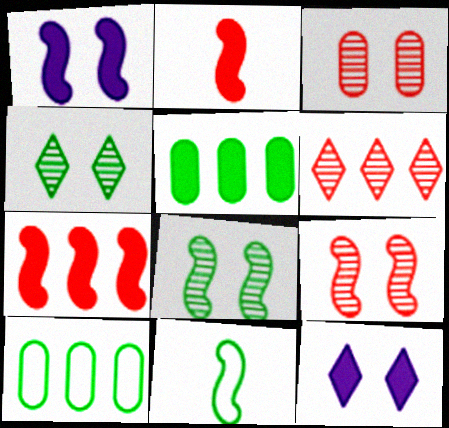[[2, 5, 12], 
[4, 5, 11]]